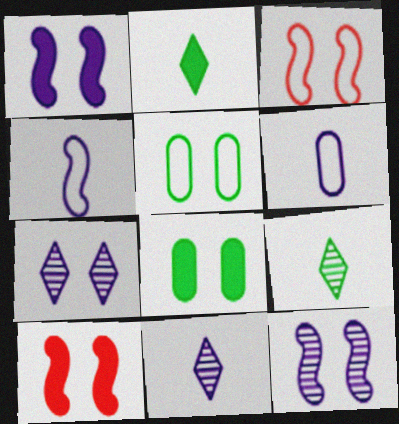[[3, 7, 8], 
[5, 7, 10]]